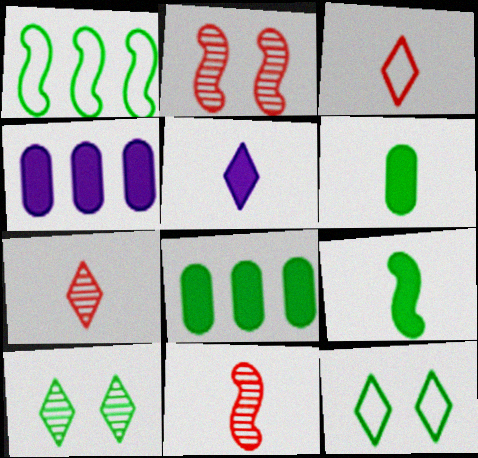[[1, 6, 10], 
[4, 11, 12]]